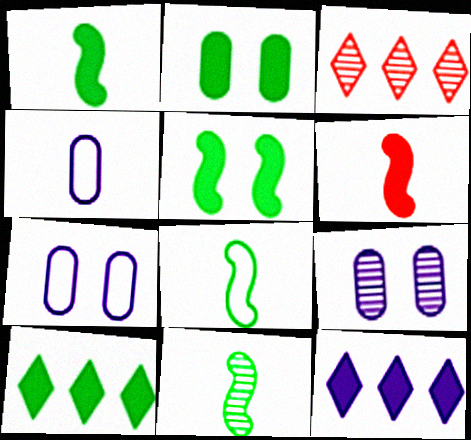[[1, 2, 10], 
[1, 3, 7], 
[1, 8, 11], 
[2, 6, 12], 
[3, 4, 5], 
[3, 9, 11]]